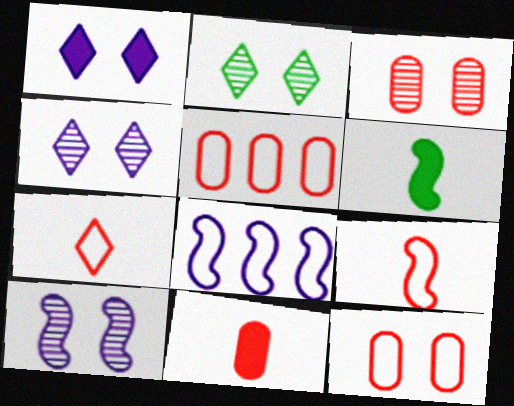[[2, 3, 10], 
[2, 8, 11], 
[3, 5, 11], 
[4, 5, 6]]